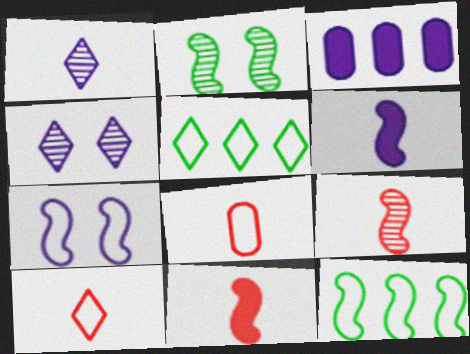[[1, 3, 7], 
[2, 3, 10], 
[5, 7, 8]]